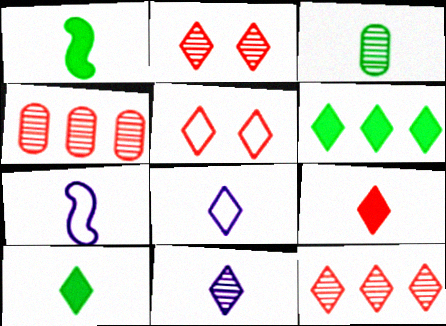[[2, 6, 8], 
[3, 7, 9], 
[5, 6, 11], 
[5, 9, 12]]